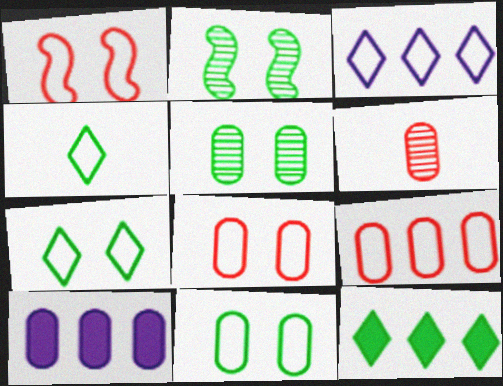[[6, 10, 11]]